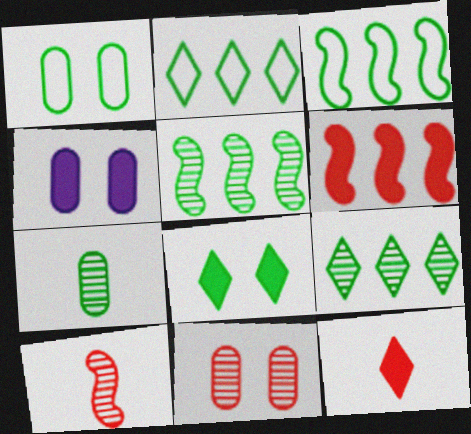[[1, 4, 11], 
[2, 4, 10], 
[3, 7, 8]]